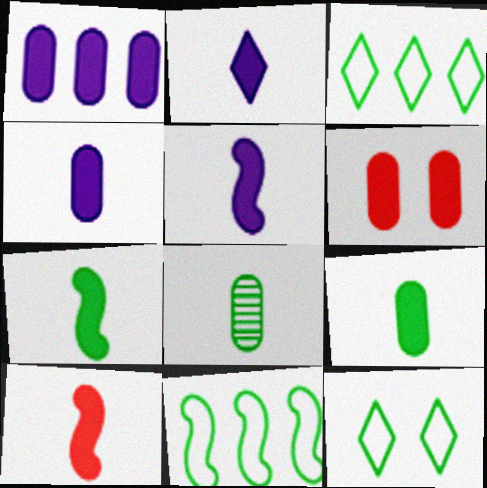[[1, 6, 9], 
[2, 4, 5], 
[2, 9, 10], 
[5, 7, 10]]